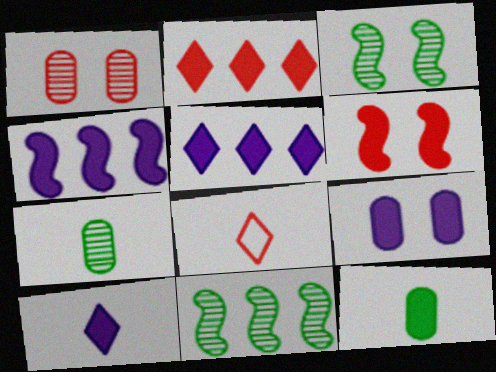[[4, 9, 10], 
[5, 6, 12], 
[8, 9, 11]]